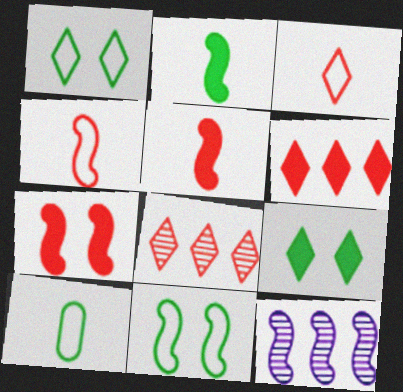[[5, 11, 12]]